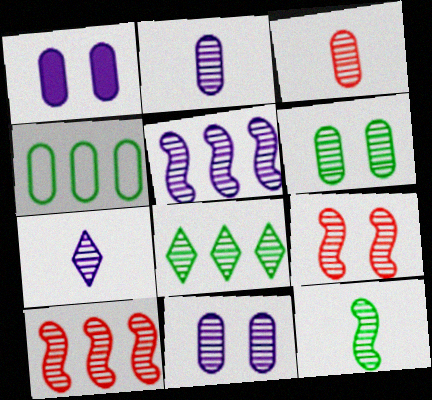[[1, 3, 4], 
[2, 8, 9], 
[3, 7, 12], 
[5, 7, 11], 
[5, 9, 12], 
[6, 7, 10], 
[6, 8, 12]]